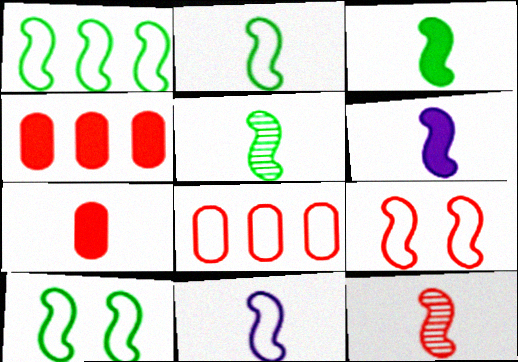[[1, 2, 10], 
[1, 9, 11], 
[2, 3, 5], 
[2, 6, 12], 
[3, 11, 12]]